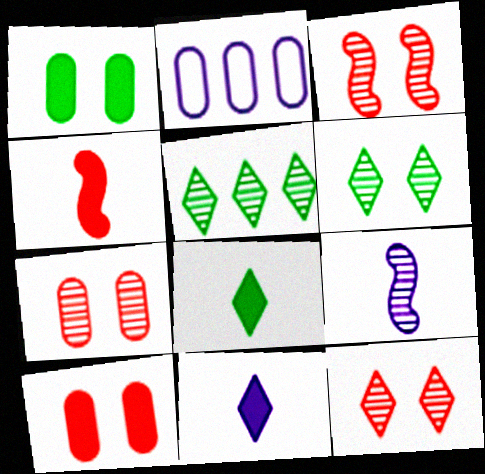[[2, 3, 8], 
[2, 4, 6], 
[3, 7, 12], 
[5, 7, 9]]